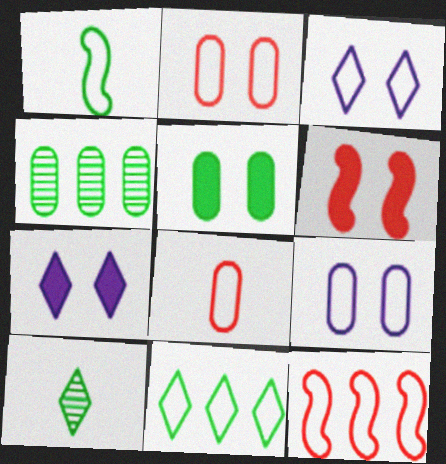[[5, 6, 7]]